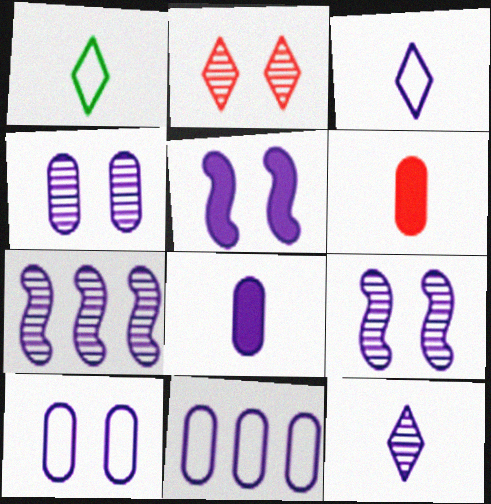[[4, 7, 12], 
[4, 8, 11], 
[5, 11, 12]]